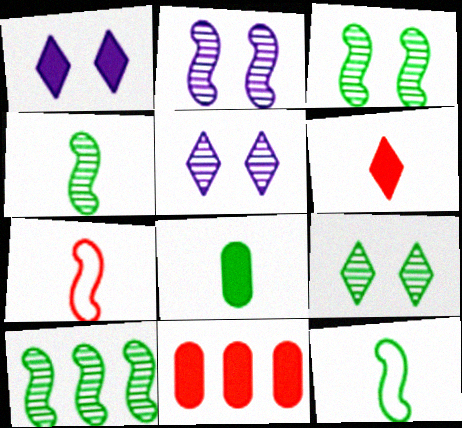[[3, 4, 10], 
[5, 11, 12]]